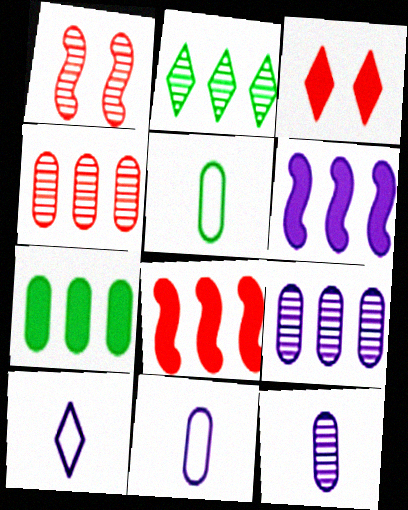[[1, 2, 12], 
[1, 7, 10], 
[2, 3, 10]]